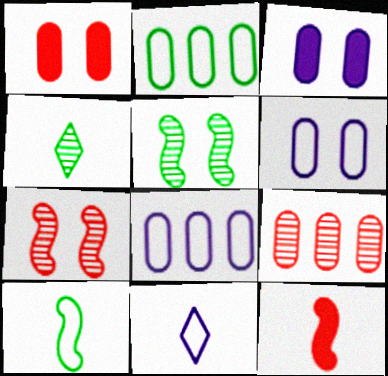[]